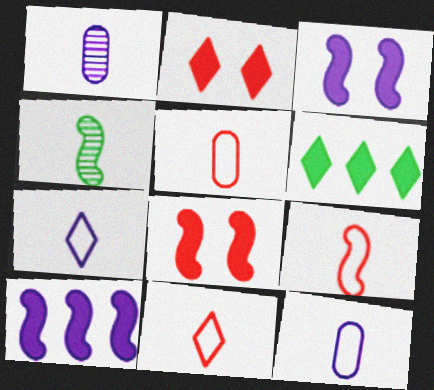[[5, 9, 11]]